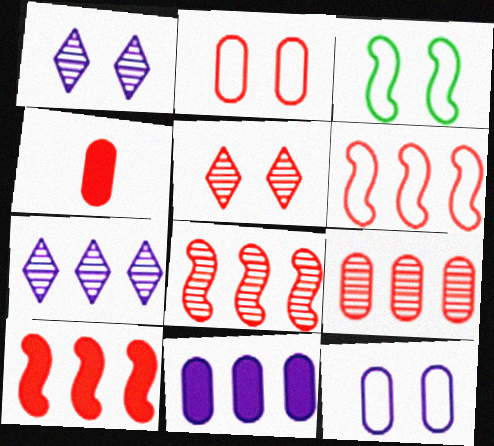[[2, 4, 9], 
[3, 4, 7], 
[4, 5, 6], 
[6, 8, 10]]